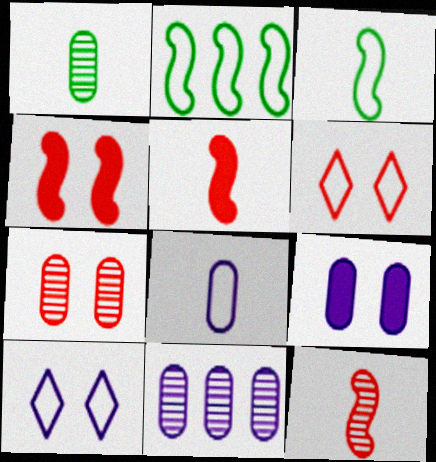[[1, 7, 11], 
[2, 6, 8], 
[4, 6, 7], 
[8, 9, 11]]